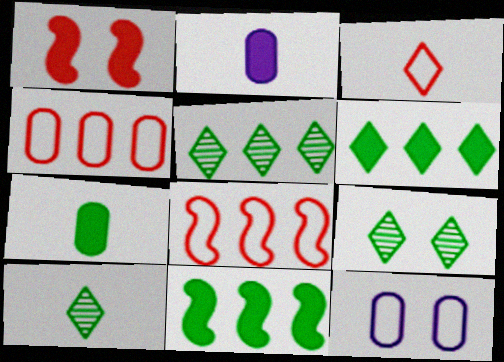[[1, 2, 6], 
[1, 9, 12], 
[2, 8, 9], 
[5, 9, 10]]